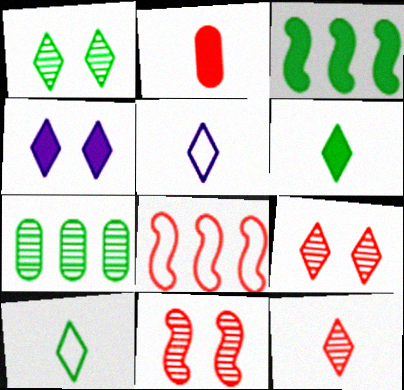[[2, 3, 4], 
[2, 8, 9], 
[5, 6, 12]]